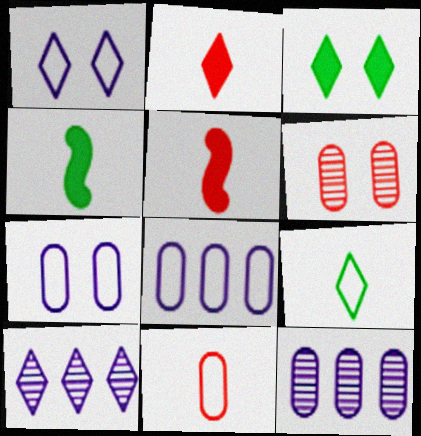[]